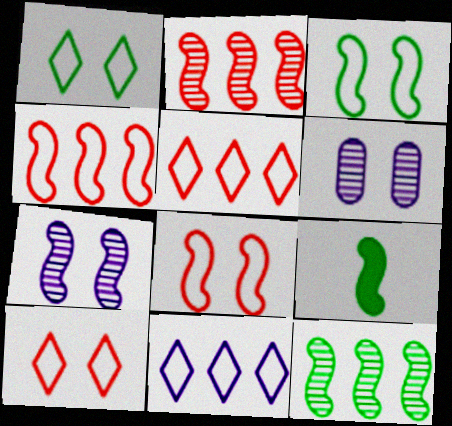[[3, 9, 12], 
[4, 7, 9], 
[5, 6, 9]]